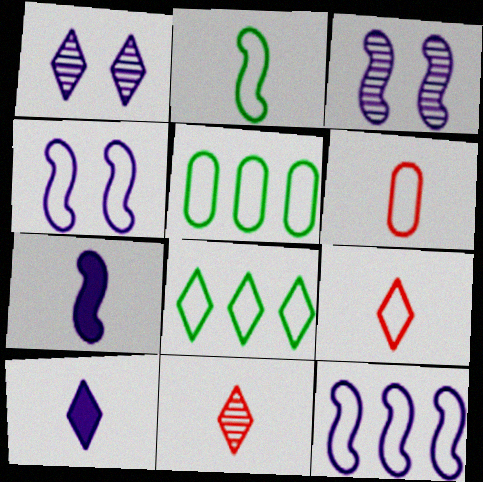[[3, 7, 12], 
[4, 5, 9], 
[4, 6, 8]]